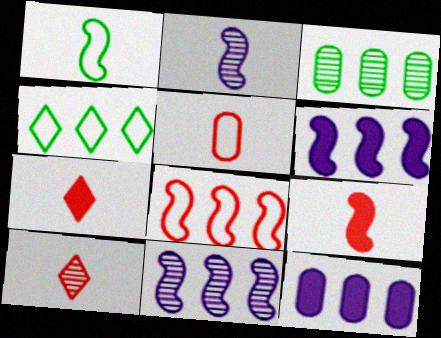[[1, 2, 9], 
[5, 9, 10]]